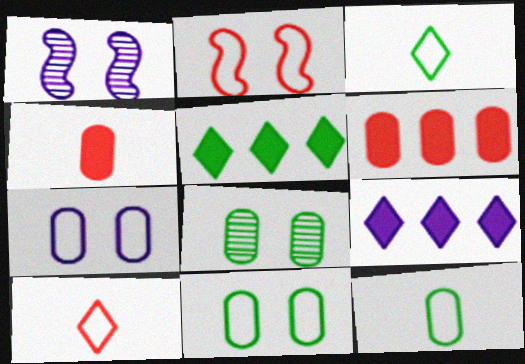[[1, 3, 6]]